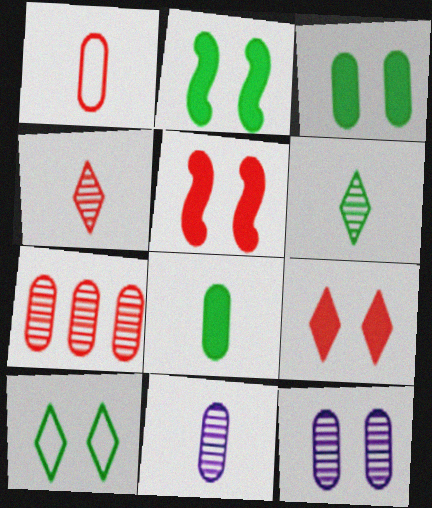[[1, 8, 11], 
[5, 10, 12]]